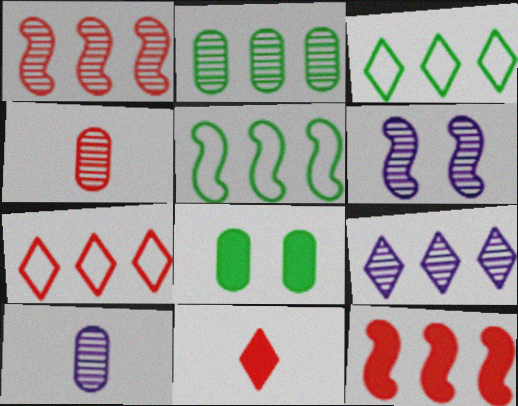[[1, 2, 9], 
[6, 9, 10]]